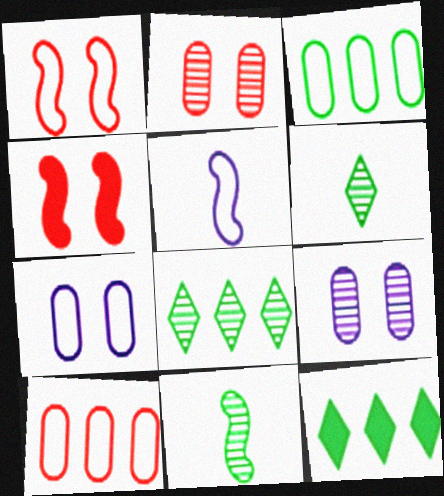[[2, 5, 12]]